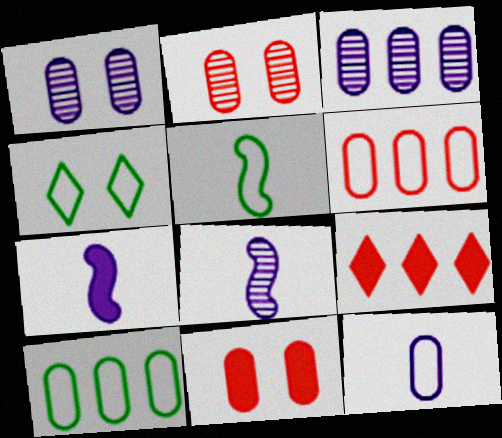[[1, 5, 9], 
[4, 5, 10]]